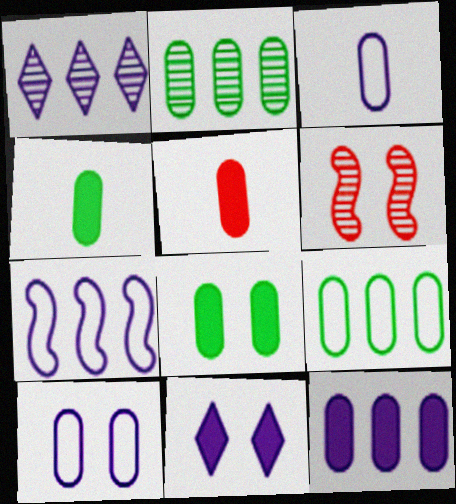[[1, 7, 12], 
[2, 5, 10], 
[5, 8, 12]]